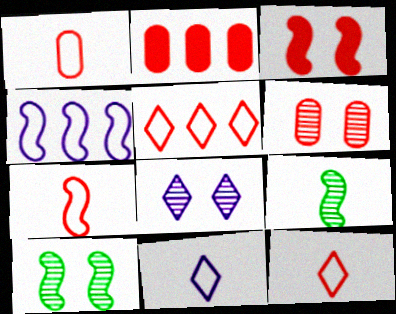[[1, 2, 6], 
[1, 7, 12], 
[2, 10, 11], 
[3, 4, 9], 
[6, 8, 10]]